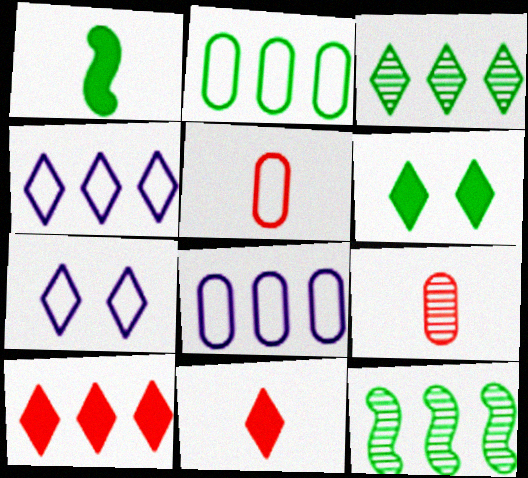[[3, 4, 10], 
[3, 7, 11], 
[8, 10, 12]]